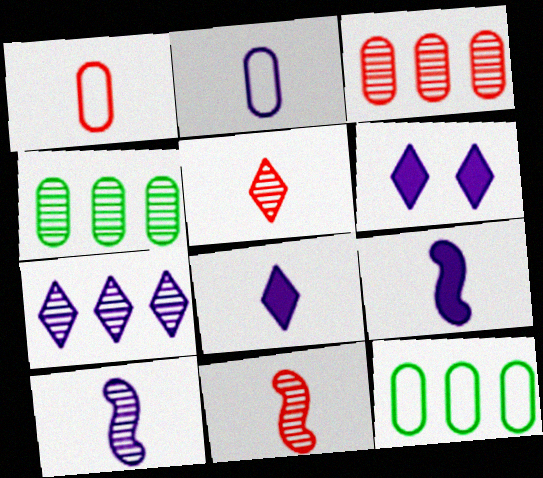[[2, 8, 10], 
[6, 11, 12]]